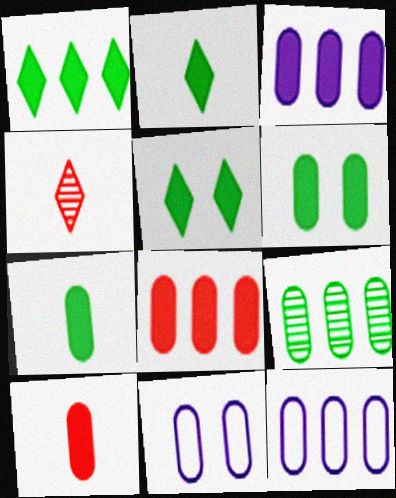[[1, 2, 5], 
[3, 6, 10], 
[8, 9, 12], 
[9, 10, 11]]